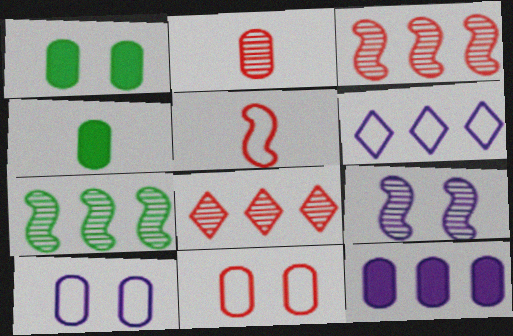[]